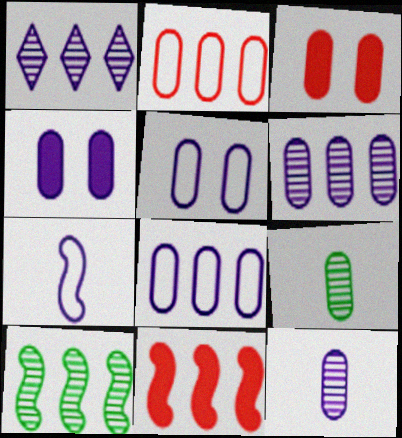[[1, 4, 7], 
[2, 4, 9], 
[3, 8, 9], 
[4, 8, 12]]